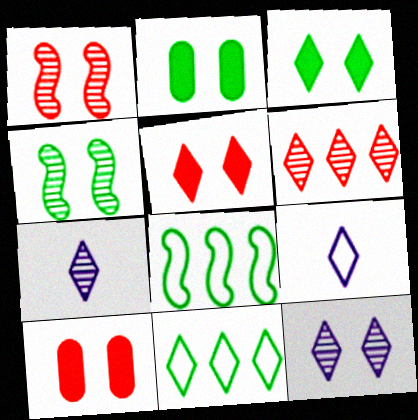[[3, 6, 9], 
[5, 7, 11], 
[7, 8, 10]]